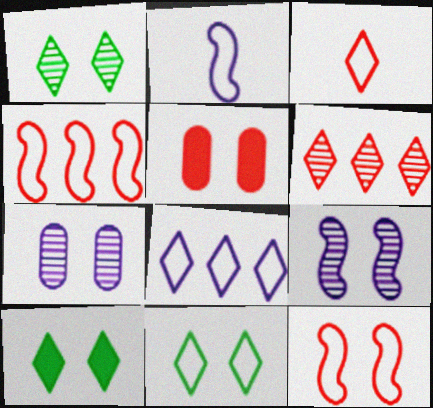[[1, 10, 11], 
[3, 8, 11], 
[5, 9, 11], 
[7, 10, 12]]